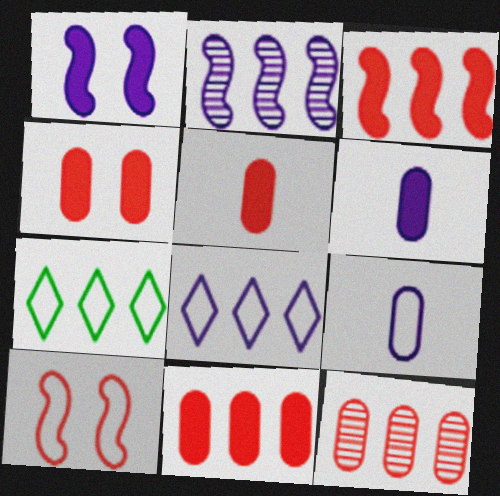[[2, 7, 11], 
[4, 5, 11], 
[7, 9, 10]]